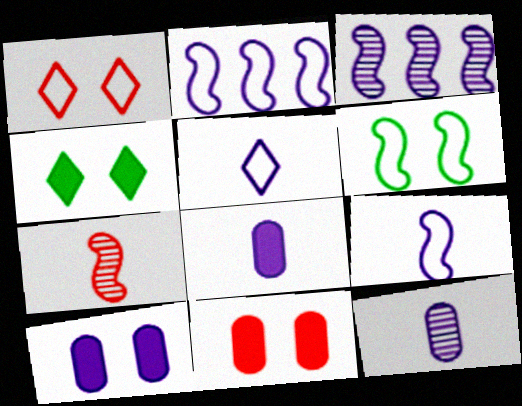[[3, 5, 10]]